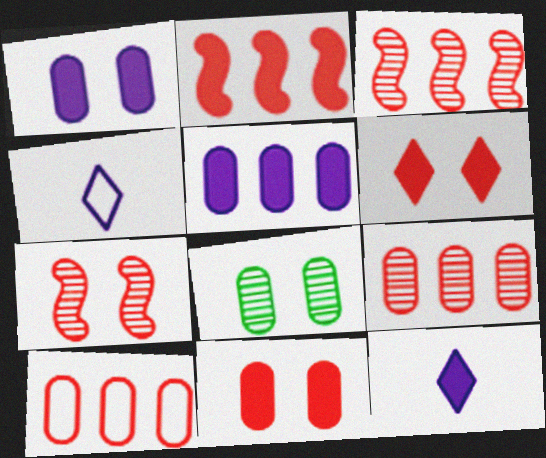[[2, 4, 8]]